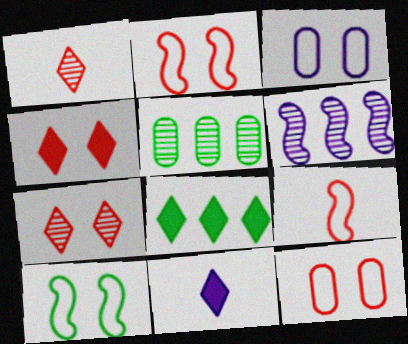[[2, 5, 11], 
[3, 6, 11], 
[4, 8, 11]]